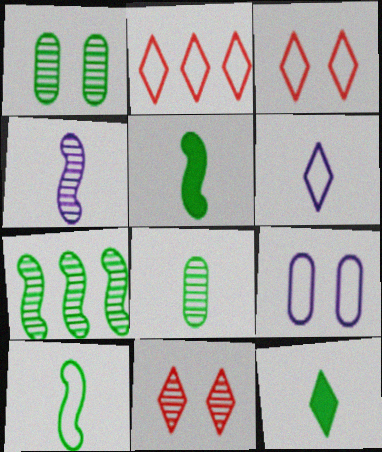[[2, 9, 10], 
[8, 10, 12]]